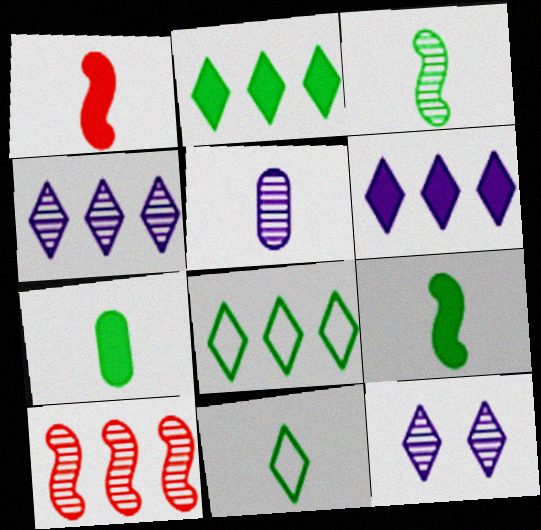[[1, 5, 11], 
[3, 7, 11]]